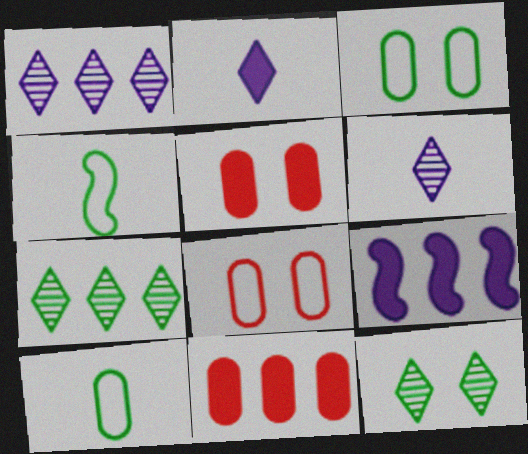[[1, 4, 5]]